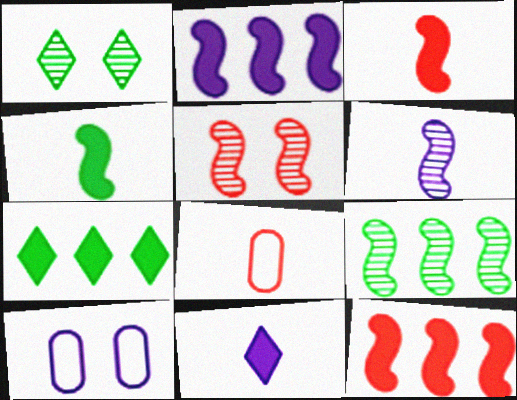[[1, 2, 8], 
[5, 6, 9]]